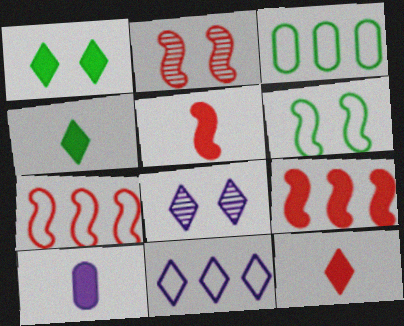[[1, 9, 10], 
[2, 5, 7], 
[3, 5, 8], 
[3, 7, 11], 
[4, 5, 10]]